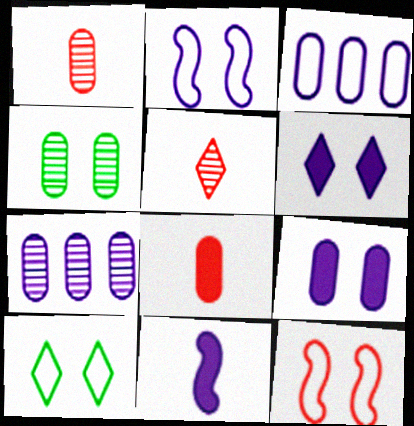[[1, 4, 7], 
[3, 4, 8], 
[4, 6, 12]]